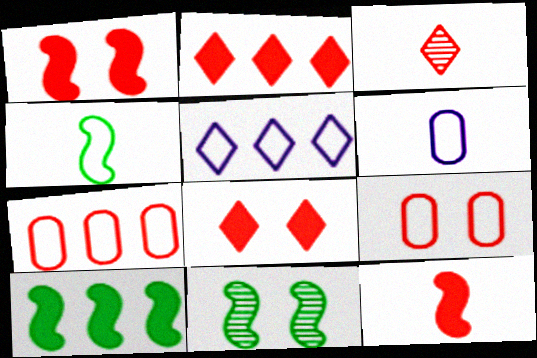[[1, 3, 7], 
[2, 6, 11], 
[4, 5, 9], 
[4, 10, 11]]